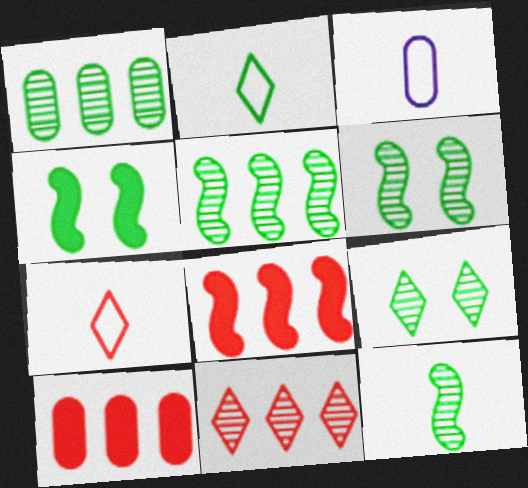[[1, 2, 4], 
[1, 9, 12], 
[3, 4, 11], 
[3, 8, 9], 
[5, 6, 12]]